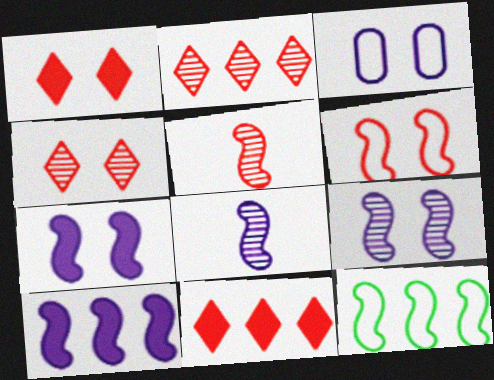[[5, 7, 12]]